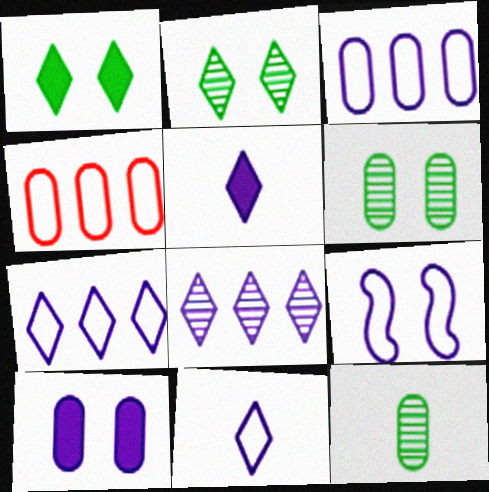[[3, 9, 11], 
[4, 10, 12]]